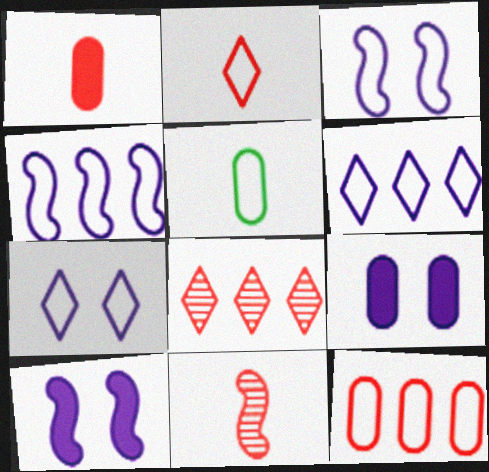[[1, 2, 11], 
[5, 8, 10]]